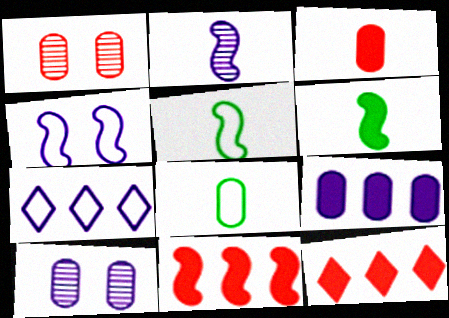[[1, 6, 7], 
[1, 8, 9], 
[5, 10, 12]]